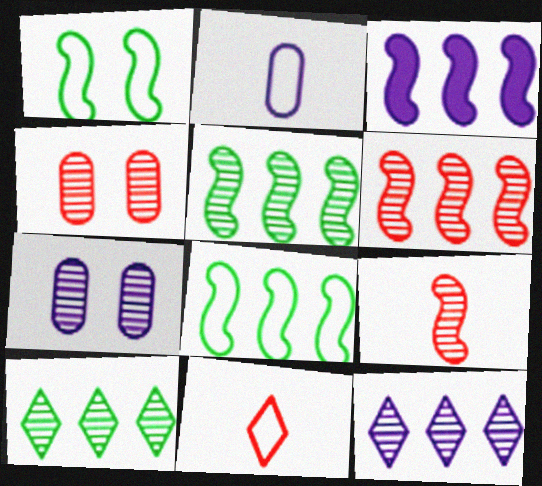[[1, 3, 9], 
[3, 6, 8], 
[7, 9, 10]]